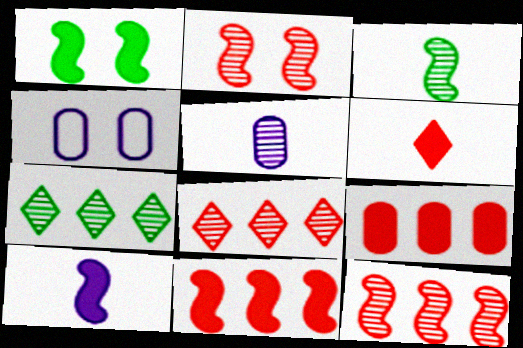[[1, 10, 11], 
[2, 5, 7]]